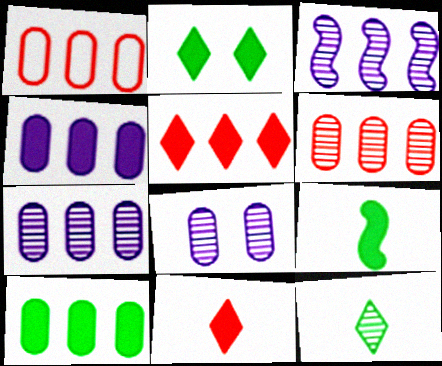[[1, 7, 10], 
[2, 9, 10]]